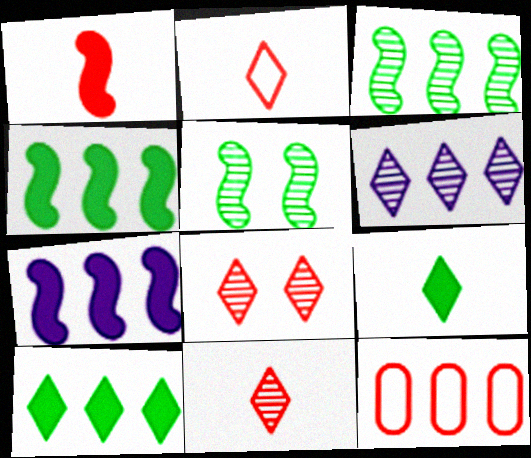[[1, 8, 12], 
[4, 6, 12]]